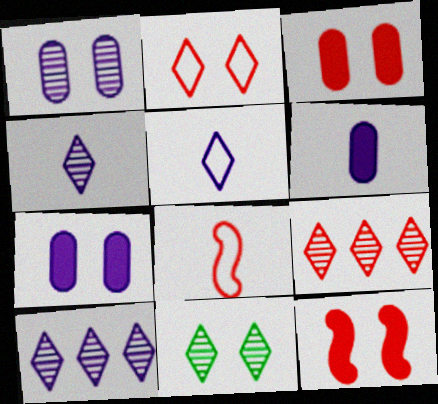[[3, 8, 9], 
[4, 9, 11]]